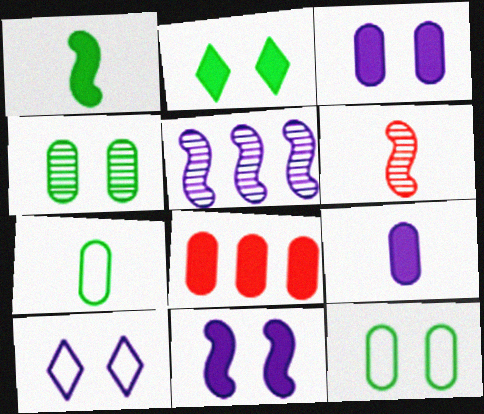[[5, 9, 10]]